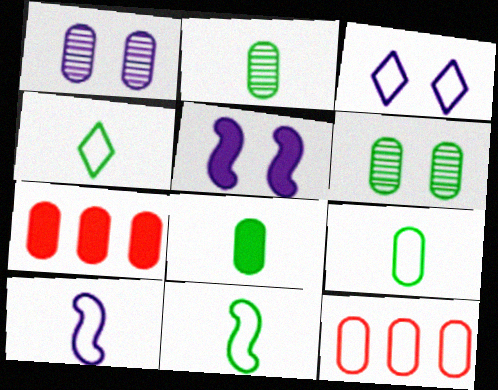[[1, 3, 5], 
[1, 7, 9], 
[1, 8, 12], 
[2, 8, 9], 
[3, 11, 12], 
[4, 9, 11]]